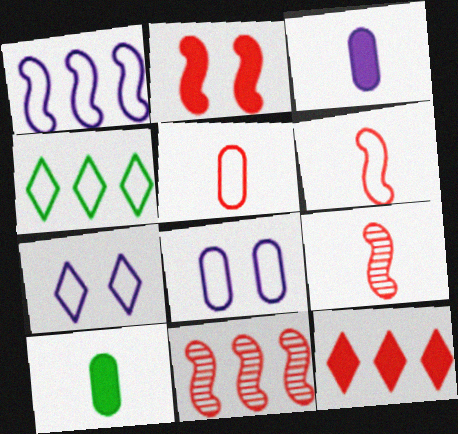[[2, 6, 11], 
[4, 6, 8], 
[7, 10, 11]]